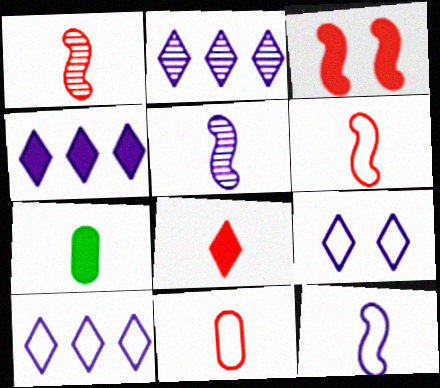[[1, 8, 11], 
[2, 4, 10], 
[3, 4, 7]]